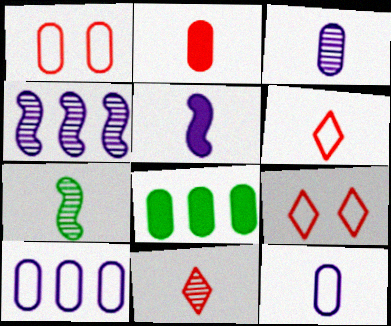[[1, 3, 8], 
[3, 7, 11]]